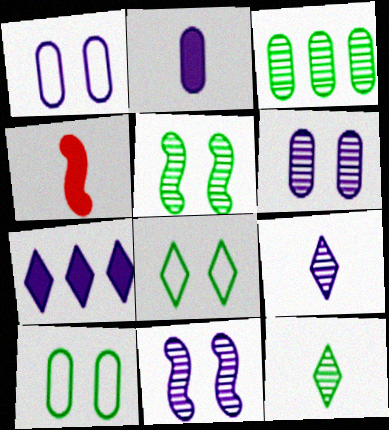[[3, 5, 12]]